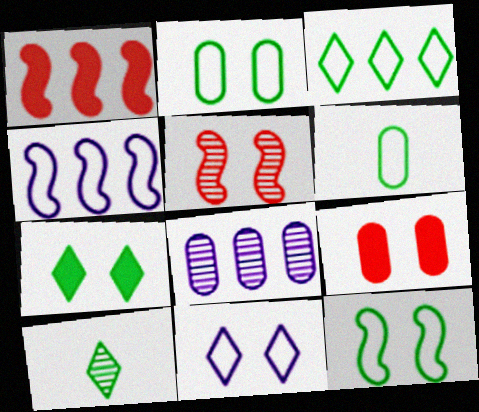[[1, 3, 8], 
[3, 6, 12], 
[3, 7, 10], 
[4, 9, 10], 
[5, 8, 10], 
[6, 8, 9]]